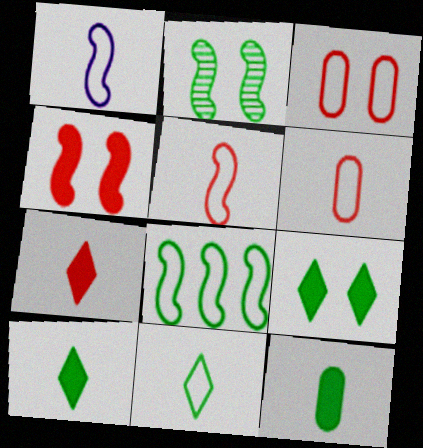[[1, 6, 11]]